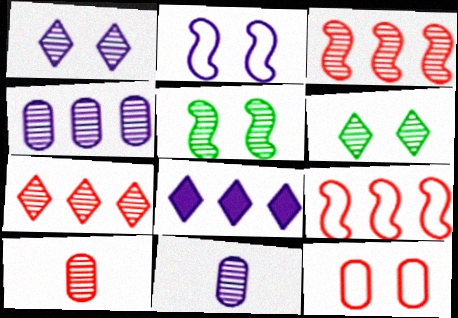[[2, 8, 11], 
[3, 6, 11], 
[5, 7, 11]]